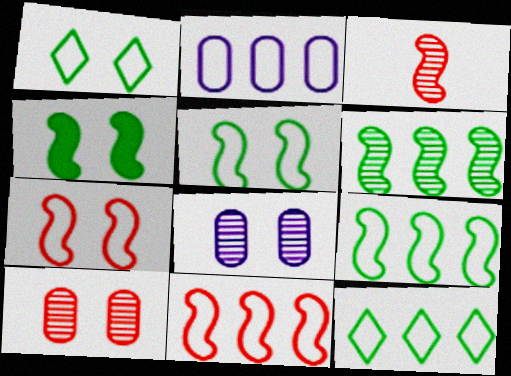[[2, 11, 12]]